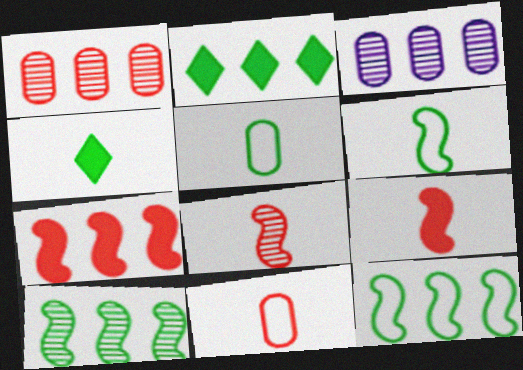[]